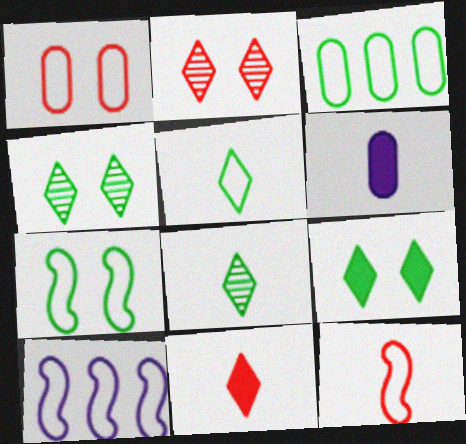[[1, 5, 10], 
[3, 5, 7], 
[6, 8, 12], 
[7, 10, 12]]